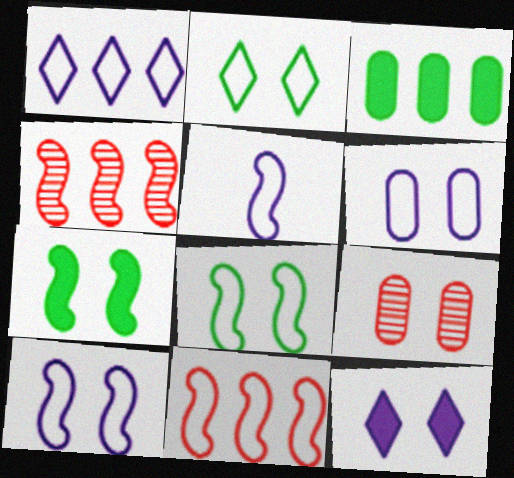[[1, 3, 4], 
[1, 5, 6], 
[4, 5, 7], 
[5, 8, 11], 
[8, 9, 12]]